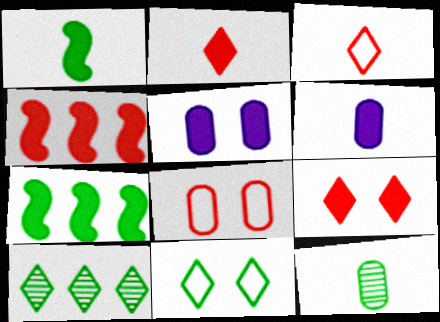[[1, 2, 6], 
[2, 5, 7], 
[6, 7, 9], 
[7, 11, 12]]